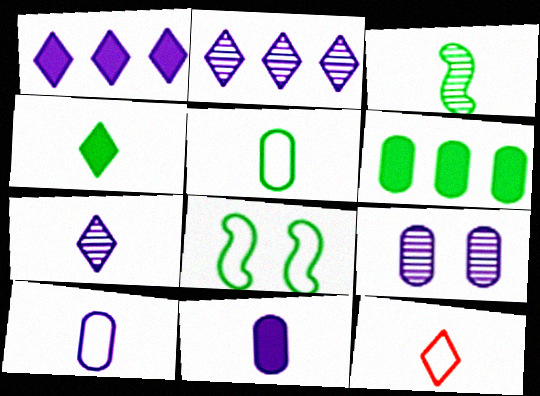[[3, 4, 5], 
[3, 11, 12], 
[4, 7, 12]]